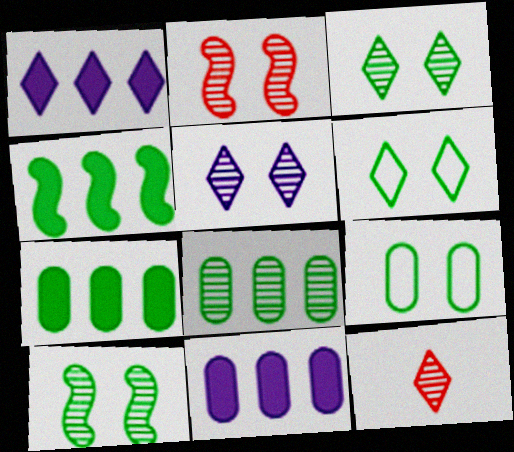[[1, 6, 12]]